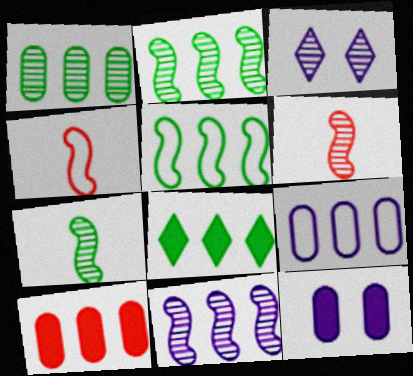[[1, 3, 6], 
[1, 5, 8], 
[1, 9, 10]]